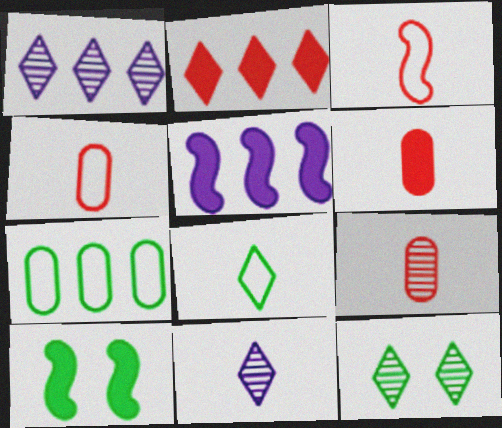[[1, 4, 10], 
[4, 5, 12], 
[4, 6, 9]]